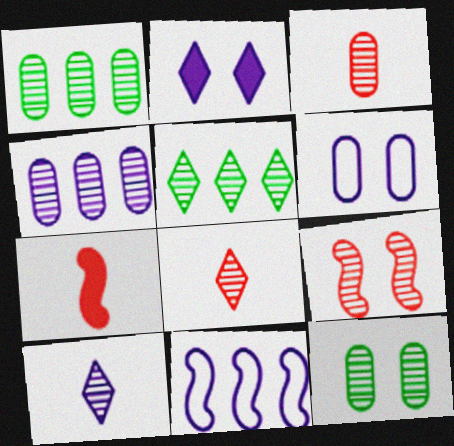[[1, 9, 10], 
[3, 4, 12], 
[5, 6, 7]]